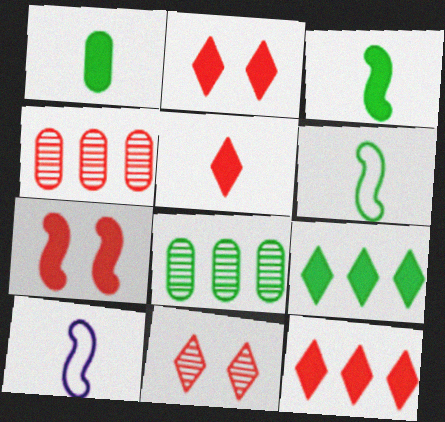[[2, 5, 12], 
[2, 8, 10]]